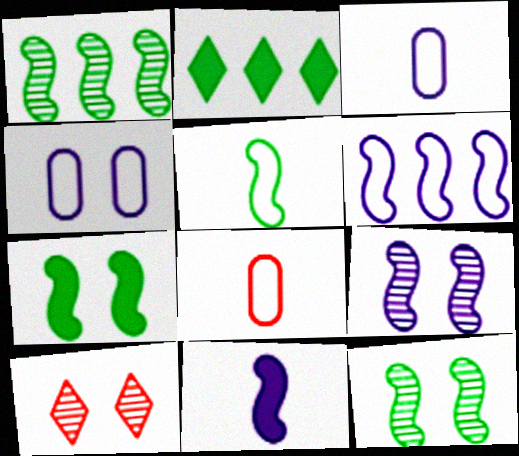[[1, 5, 7], 
[2, 8, 9], 
[4, 7, 10], 
[6, 9, 11]]